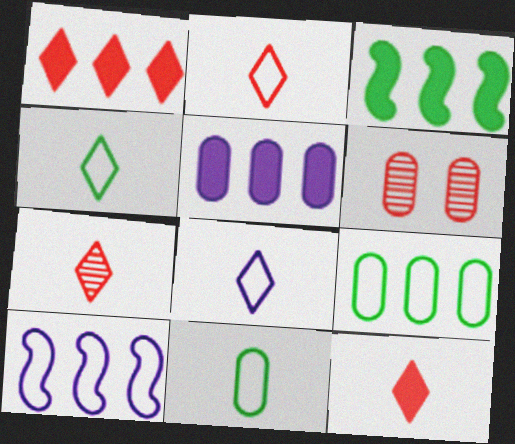[[1, 3, 5], 
[2, 4, 8], 
[2, 7, 12], 
[3, 6, 8], 
[5, 6, 11]]